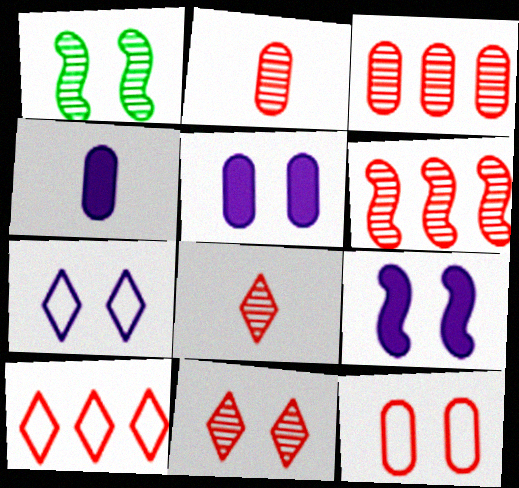[[1, 4, 10], 
[2, 6, 11]]